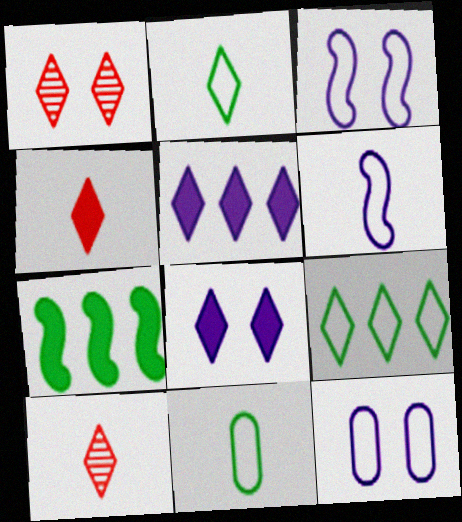[[1, 2, 5], 
[7, 10, 12], 
[8, 9, 10]]